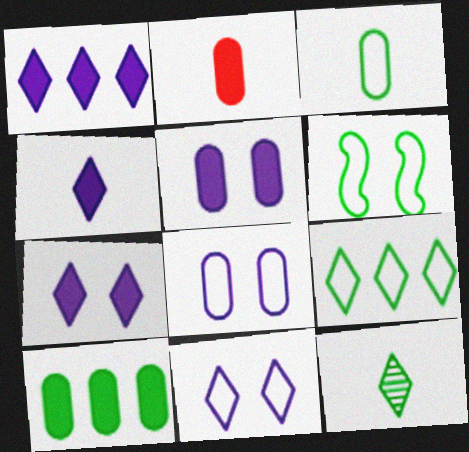[[1, 4, 7], 
[2, 5, 10], 
[3, 6, 9], 
[6, 10, 12]]